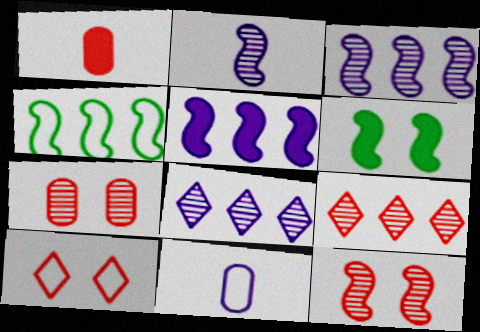[[4, 10, 11], 
[6, 9, 11]]